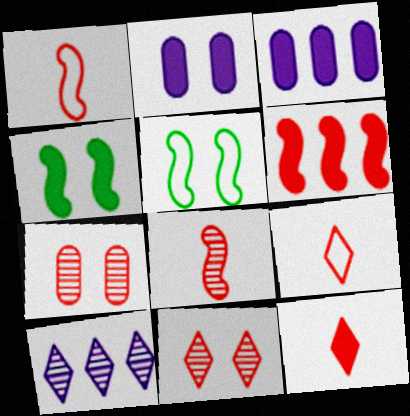[[2, 5, 11], 
[3, 4, 12], 
[6, 7, 9]]